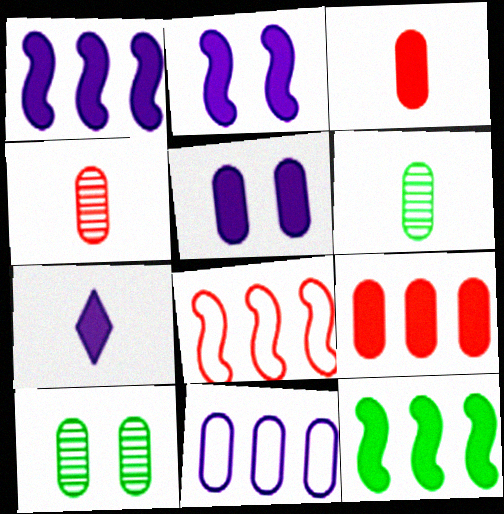[[1, 5, 7], 
[3, 10, 11], 
[7, 8, 10]]